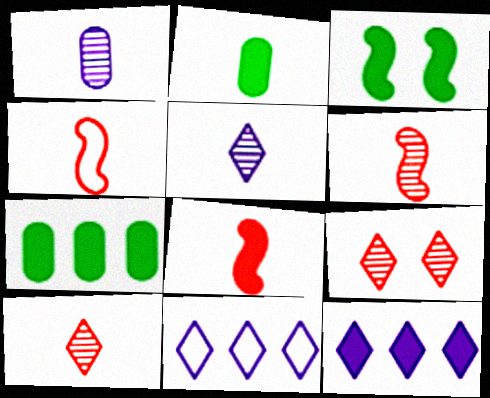[[2, 4, 5], 
[4, 6, 8]]